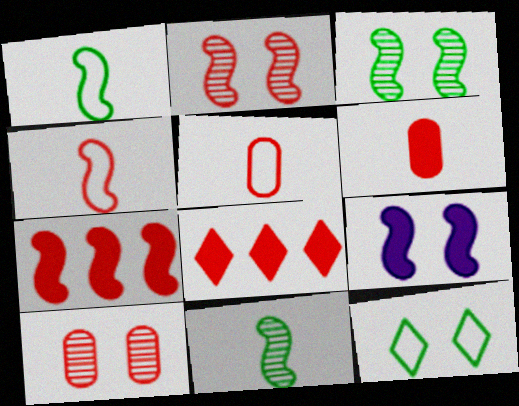[[2, 4, 7], 
[2, 5, 8], 
[4, 8, 10], 
[9, 10, 12]]